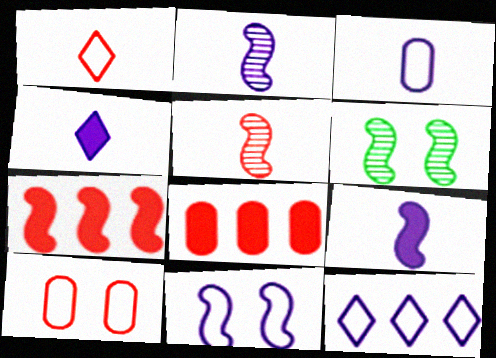[[2, 3, 4], 
[3, 11, 12]]